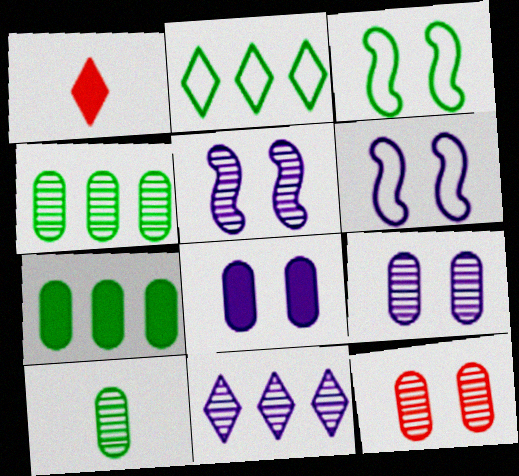[[1, 4, 6]]